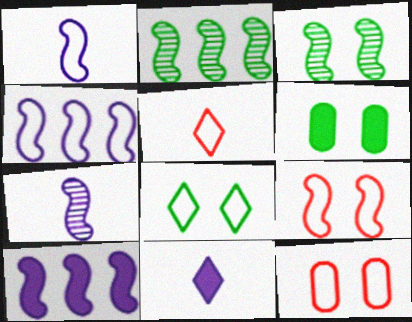[[2, 11, 12], 
[3, 6, 8]]